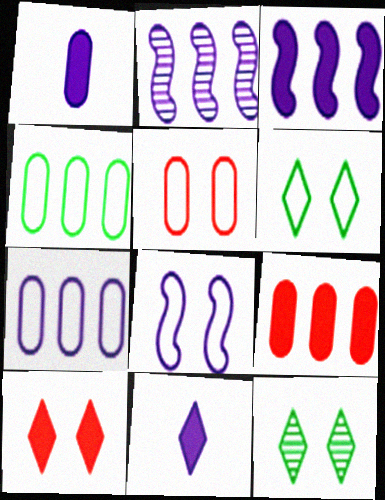[[5, 6, 8]]